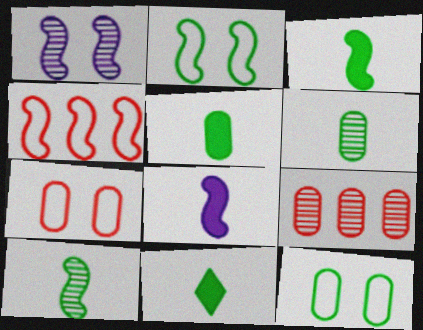[[1, 3, 4], 
[3, 5, 11]]